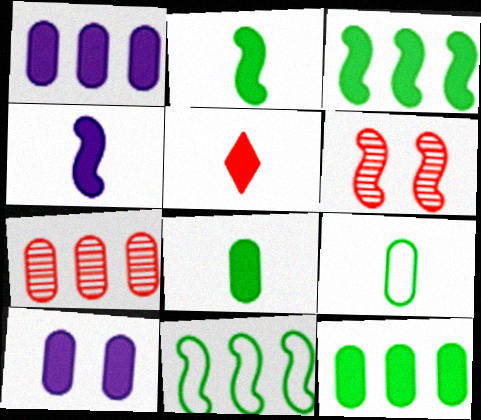[[3, 5, 10], 
[4, 5, 8], 
[4, 6, 11], 
[7, 9, 10]]